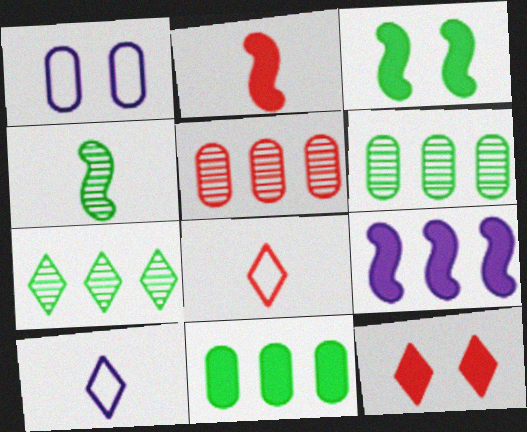[[1, 2, 7], 
[2, 3, 9], 
[3, 5, 10], 
[7, 10, 12]]